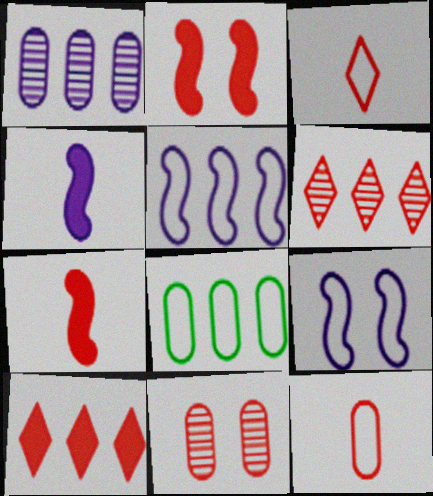[[2, 6, 12], 
[3, 8, 9]]